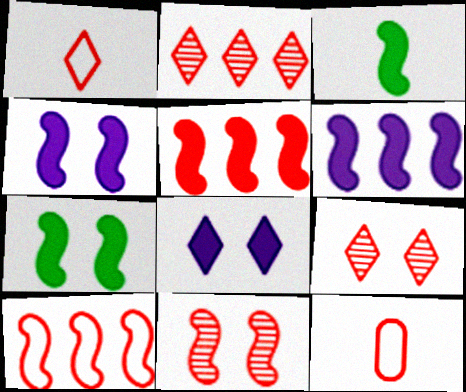[[3, 4, 5], 
[5, 9, 12]]